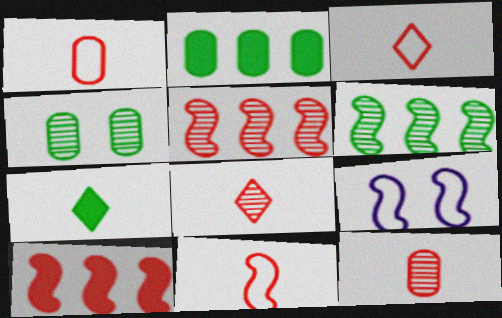[[1, 3, 11], 
[2, 8, 9]]